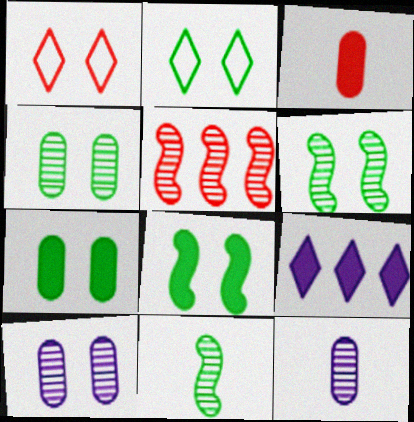[[1, 3, 5], 
[1, 8, 10], 
[2, 4, 8], 
[2, 6, 7], 
[3, 8, 9]]